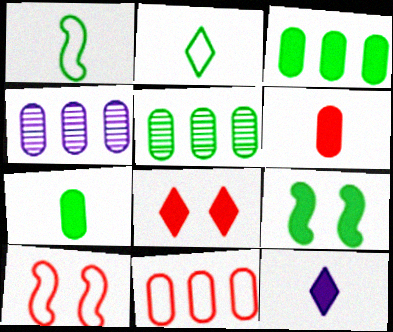[[1, 4, 8], 
[2, 5, 9], 
[3, 4, 11], 
[5, 10, 12]]